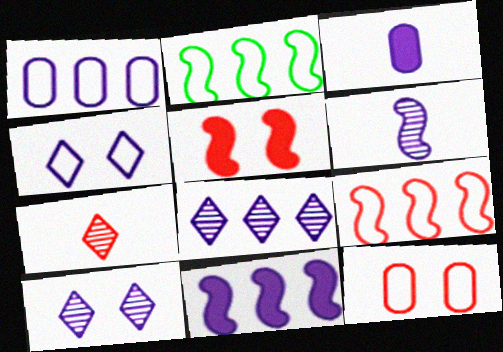[[1, 8, 11], 
[2, 5, 6]]